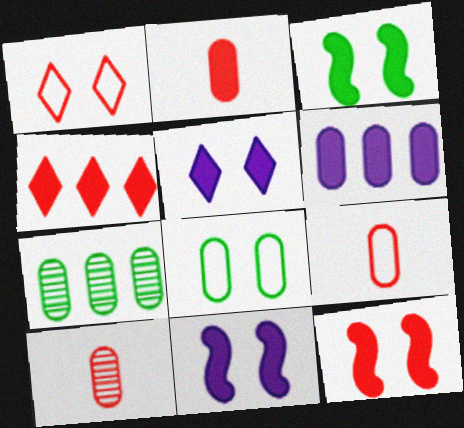[[2, 4, 12], 
[2, 9, 10], 
[3, 11, 12], 
[6, 8, 10]]